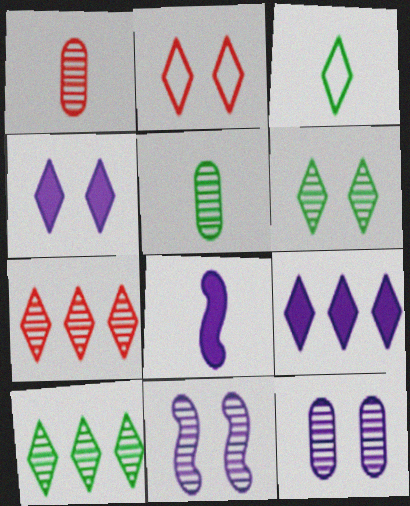[[1, 3, 8], 
[1, 10, 11], 
[2, 4, 6], 
[3, 4, 7], 
[5, 7, 11]]